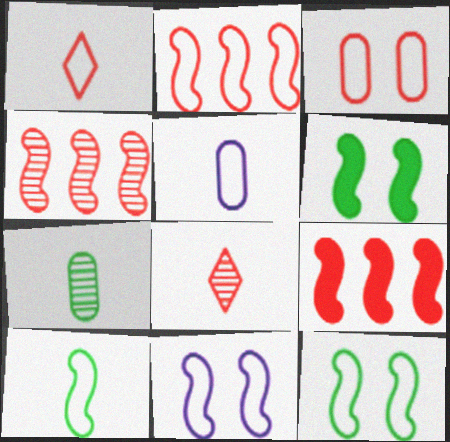[[1, 2, 3], 
[1, 5, 10], 
[2, 4, 9], 
[2, 10, 11], 
[3, 8, 9]]